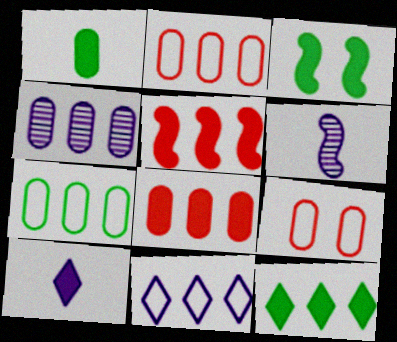[[1, 3, 12], 
[1, 4, 9], 
[3, 8, 10], 
[4, 7, 8], 
[6, 9, 12]]